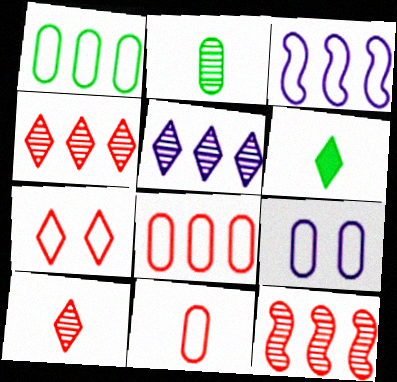[[1, 9, 11], 
[5, 6, 7], 
[6, 9, 12]]